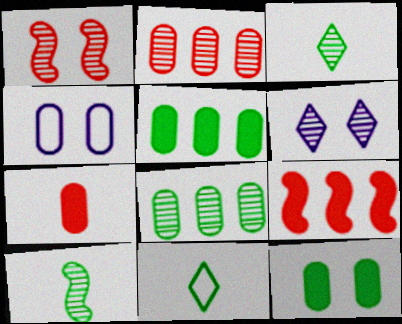[[2, 6, 10], 
[3, 4, 9], 
[4, 7, 8]]